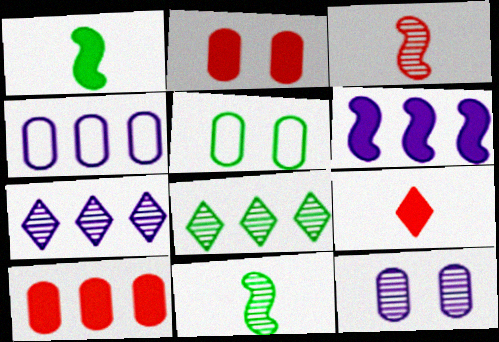[[1, 5, 8], 
[2, 5, 12], 
[3, 8, 12], 
[4, 6, 7]]